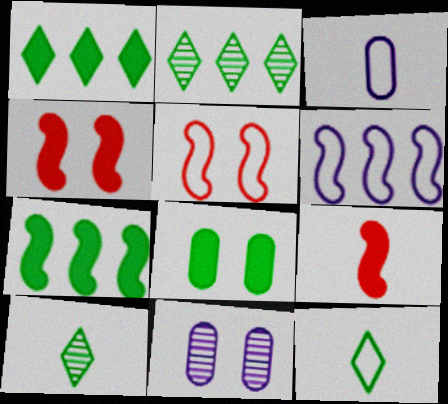[[2, 3, 4], 
[3, 9, 10]]